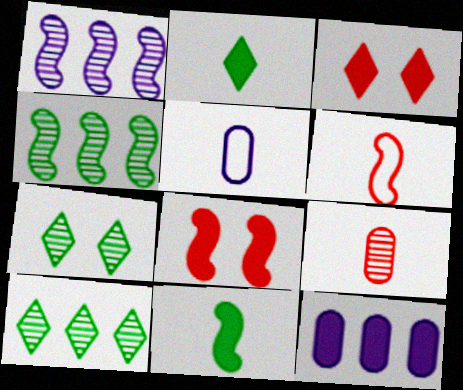[[1, 7, 9], 
[2, 8, 12], 
[3, 4, 5], 
[3, 11, 12], 
[5, 8, 10], 
[6, 7, 12]]